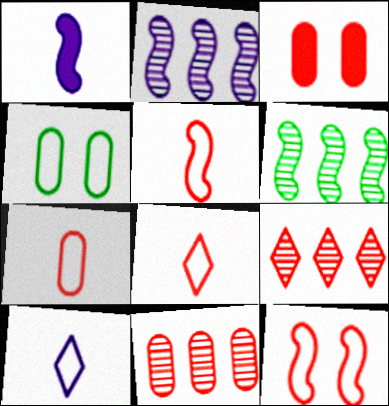[[1, 4, 9], 
[1, 6, 12], 
[3, 5, 9], 
[3, 6, 10], 
[3, 7, 11], 
[5, 7, 8]]